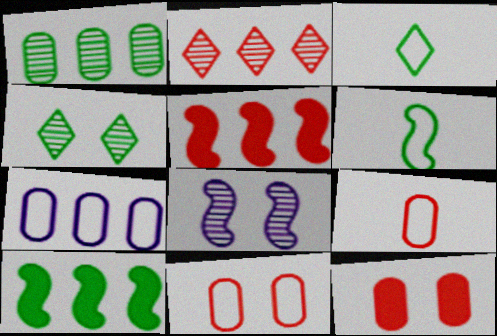[[2, 7, 10], 
[5, 6, 8]]